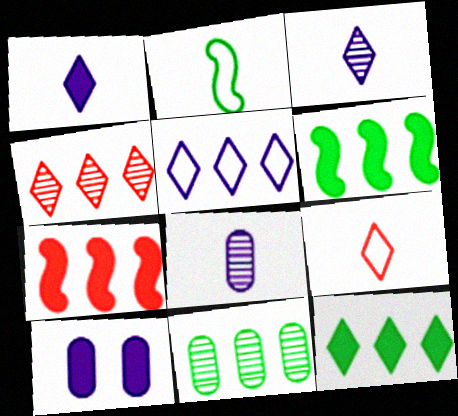[[2, 4, 10], 
[4, 5, 12], 
[5, 7, 11]]